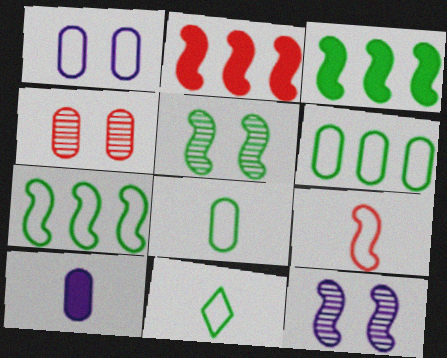[[3, 9, 12], 
[4, 6, 10]]